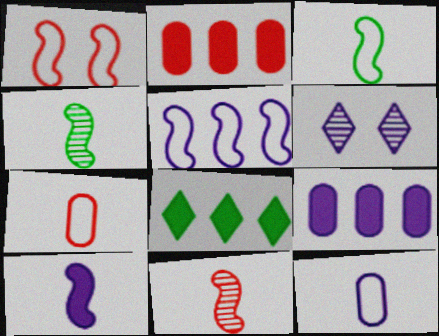[[1, 3, 5], 
[2, 3, 6], 
[3, 10, 11]]